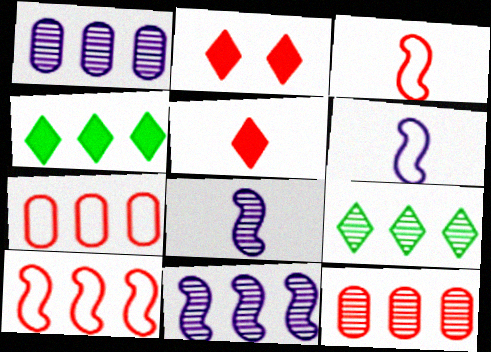[[1, 4, 10], 
[2, 3, 12], 
[4, 7, 11], 
[9, 11, 12]]